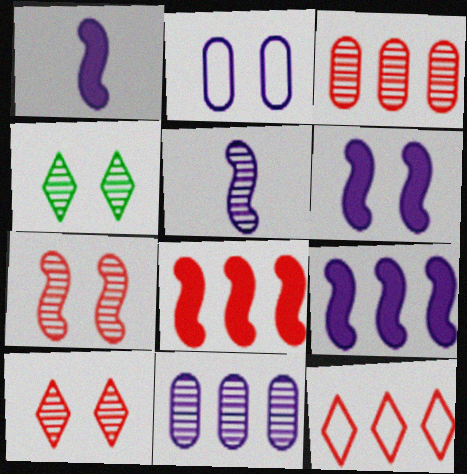[[1, 6, 9], 
[3, 4, 5], 
[3, 8, 12]]